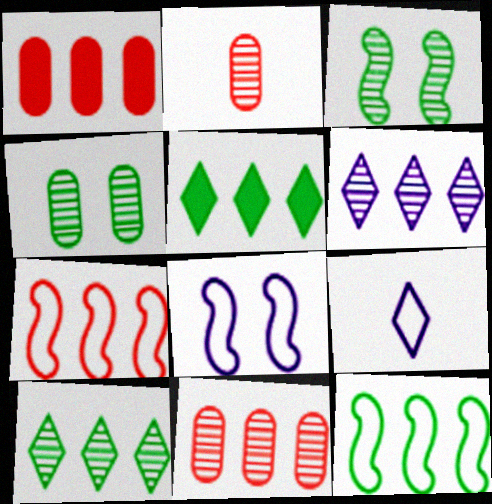[[1, 3, 9], 
[1, 6, 12], 
[2, 3, 6], 
[2, 5, 8]]